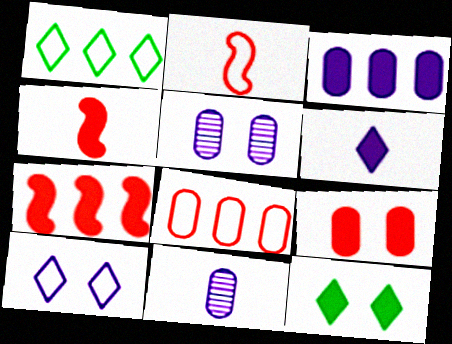[[1, 4, 5], 
[3, 4, 12]]